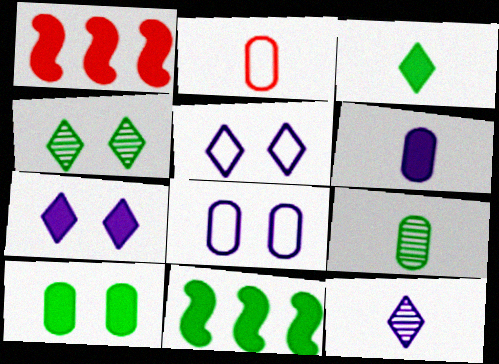[[1, 5, 9], 
[2, 6, 9], 
[3, 10, 11]]